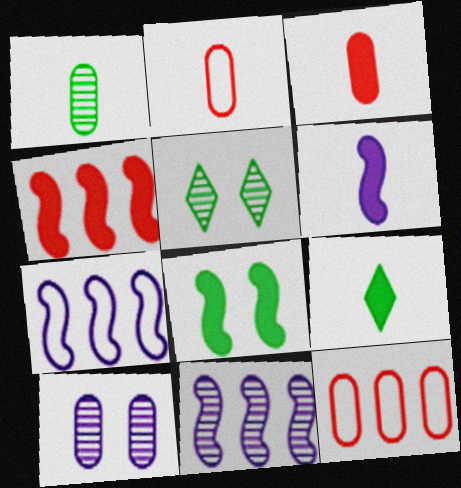[[3, 5, 7], 
[3, 6, 9], 
[4, 6, 8], 
[5, 6, 12]]